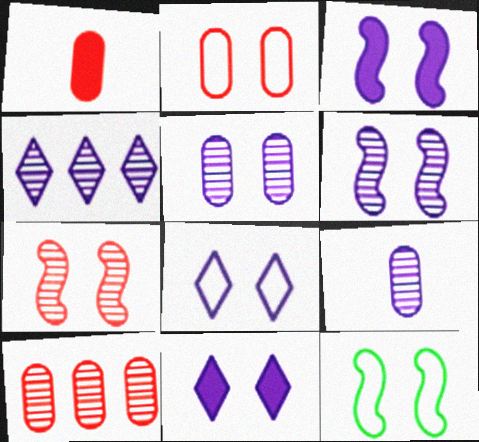[[1, 2, 10], 
[1, 4, 12], 
[2, 8, 12], 
[3, 5, 8], 
[3, 7, 12], 
[4, 6, 9]]